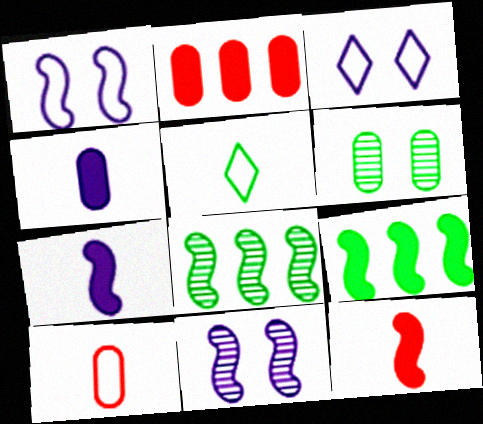[[1, 8, 12], 
[2, 5, 11], 
[5, 6, 9]]